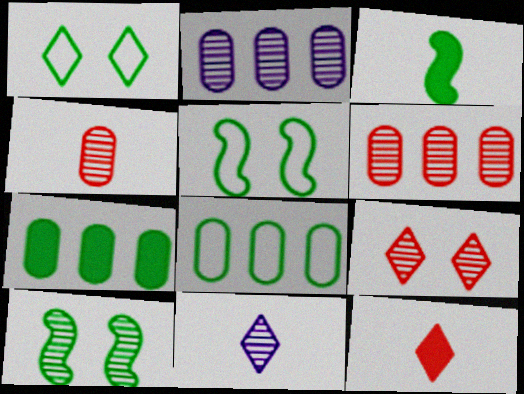[[2, 5, 12], 
[6, 10, 11]]